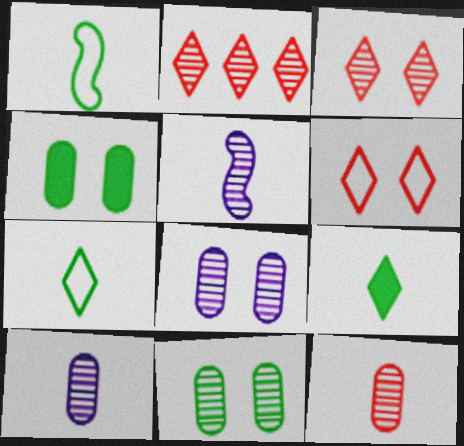[[2, 5, 11]]